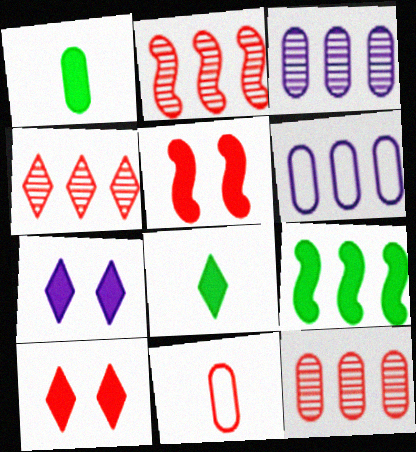[[2, 4, 12], 
[2, 10, 11], 
[4, 5, 11], 
[4, 6, 9]]